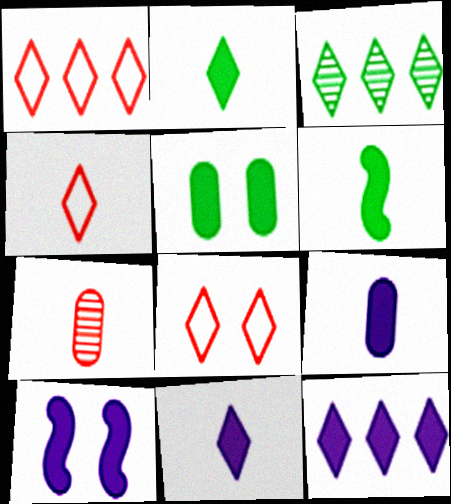[[1, 3, 12], 
[1, 4, 8], 
[3, 8, 11], 
[9, 10, 12]]